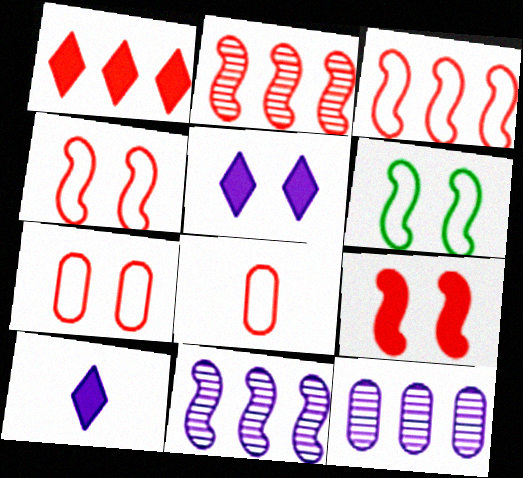[]